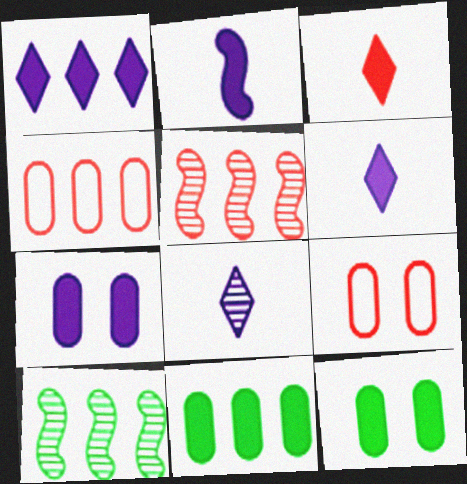[[1, 2, 7], 
[1, 4, 10], 
[3, 5, 9], 
[6, 9, 10]]